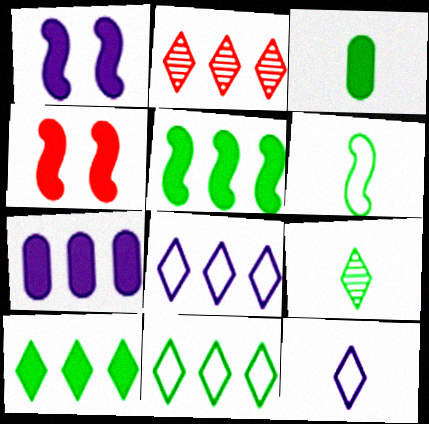[[2, 8, 10], 
[3, 6, 9]]